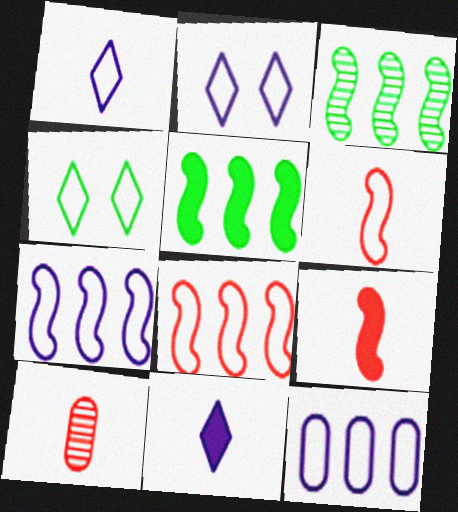[[2, 5, 10], 
[4, 6, 12]]